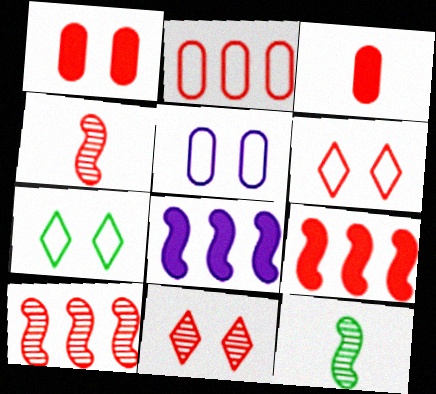[[3, 6, 10]]